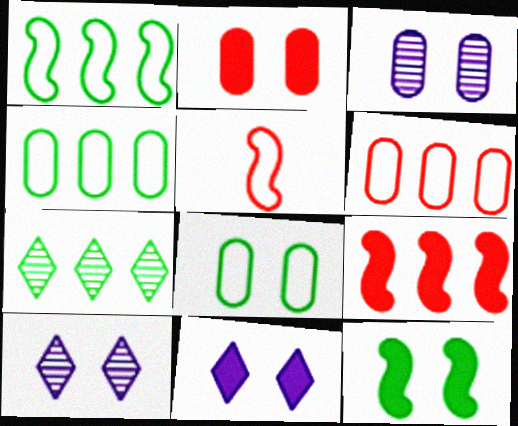[[2, 3, 8], 
[2, 11, 12]]